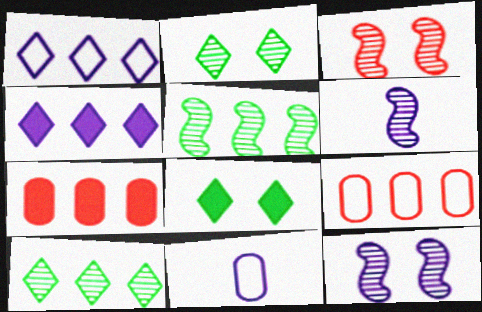[[1, 5, 7], 
[3, 5, 6], 
[4, 5, 9], 
[4, 11, 12], 
[6, 8, 9]]